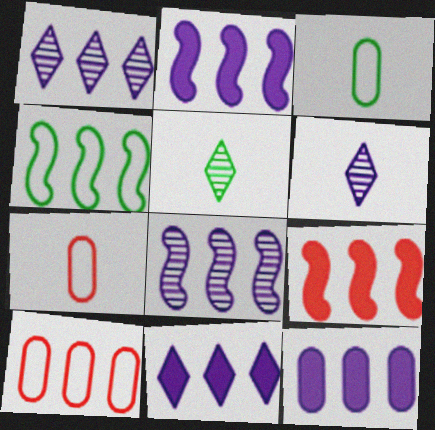[[2, 11, 12], 
[4, 8, 9]]